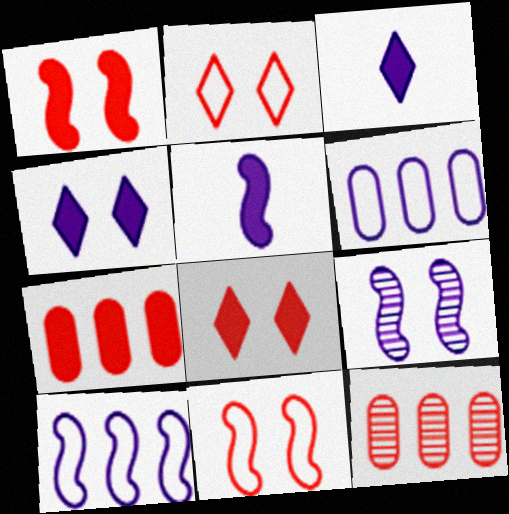[[3, 6, 9], 
[5, 9, 10]]